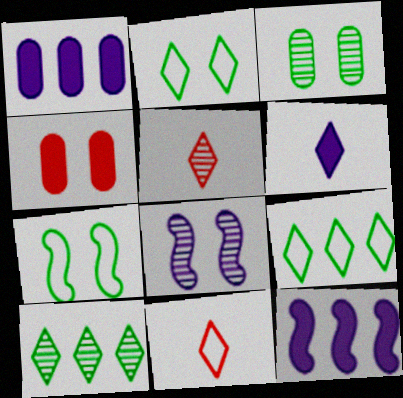[[1, 5, 7], 
[2, 4, 8], 
[3, 11, 12]]